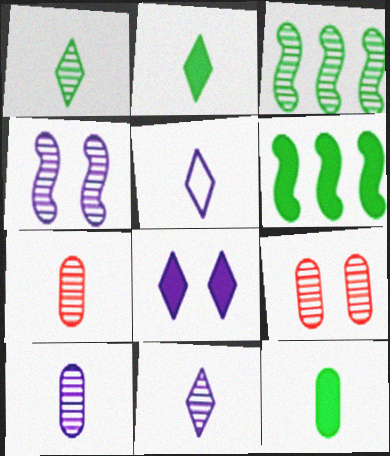[[3, 9, 11], 
[5, 6, 9]]